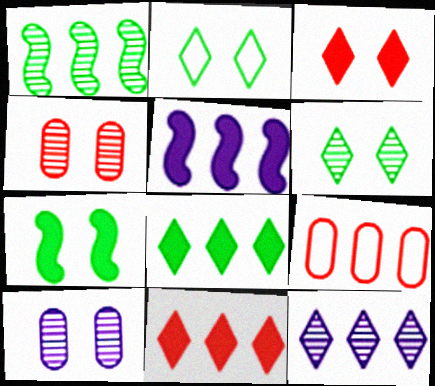[]